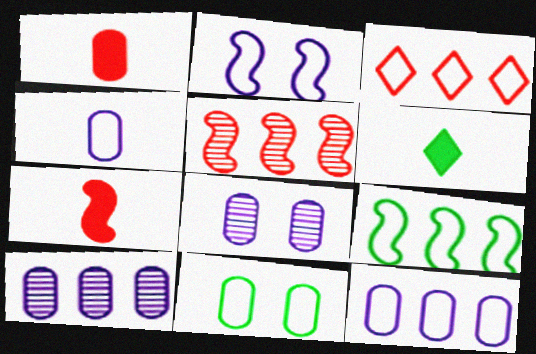[[1, 10, 11], 
[3, 9, 12]]